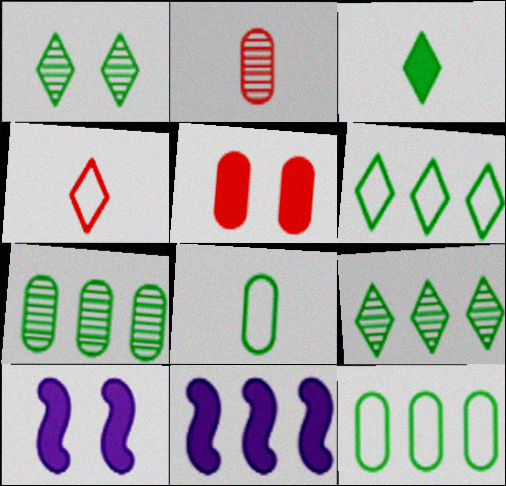[[1, 3, 6], 
[2, 6, 10], 
[3, 5, 11], 
[4, 7, 10]]